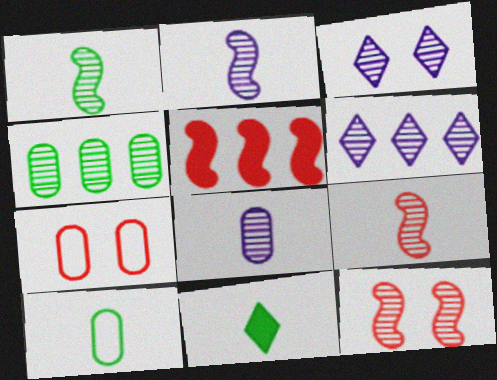[[1, 2, 9], 
[1, 10, 11], 
[3, 4, 9], 
[3, 5, 10]]